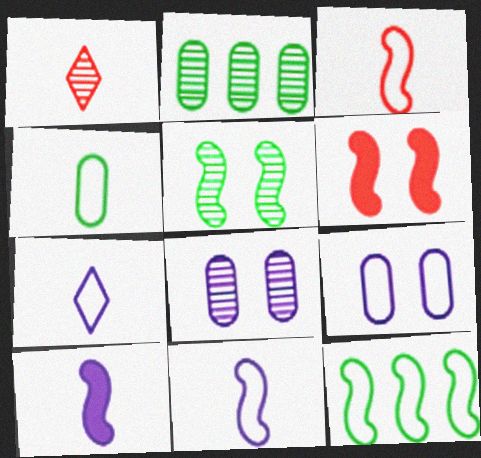[[1, 4, 10], 
[2, 6, 7], 
[3, 4, 7]]